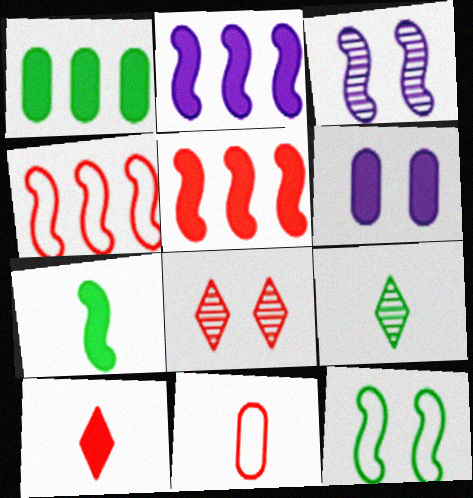[[1, 9, 12], 
[3, 4, 7], 
[4, 6, 9], 
[5, 8, 11], 
[6, 8, 12]]